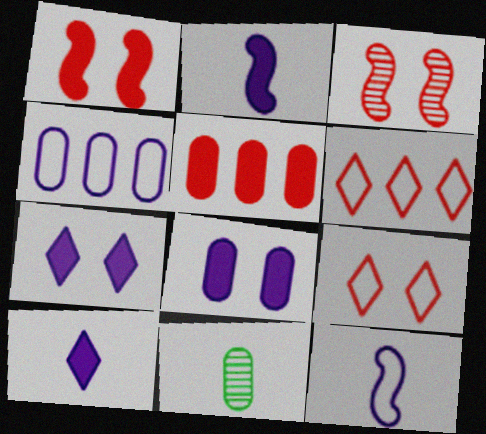[]